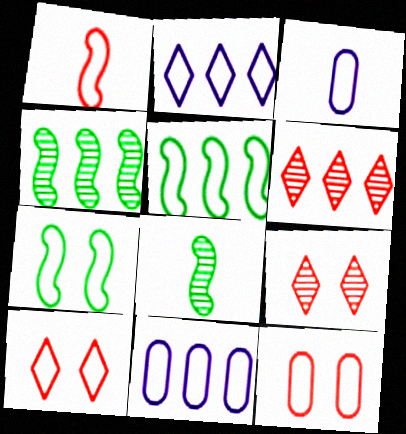[[3, 5, 10]]